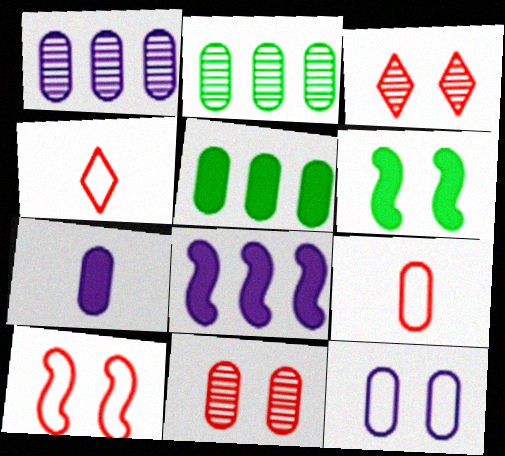[[1, 4, 6], 
[1, 7, 12], 
[3, 6, 12]]